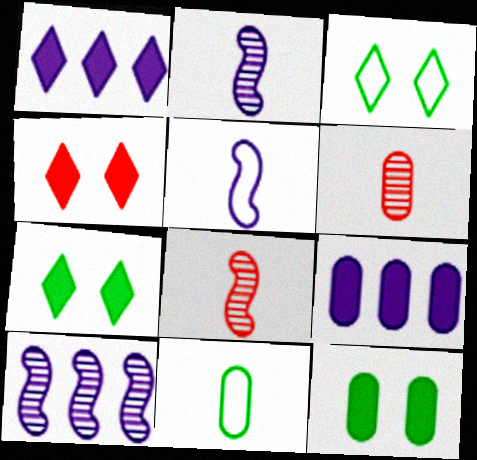[[3, 8, 9], 
[4, 10, 11]]